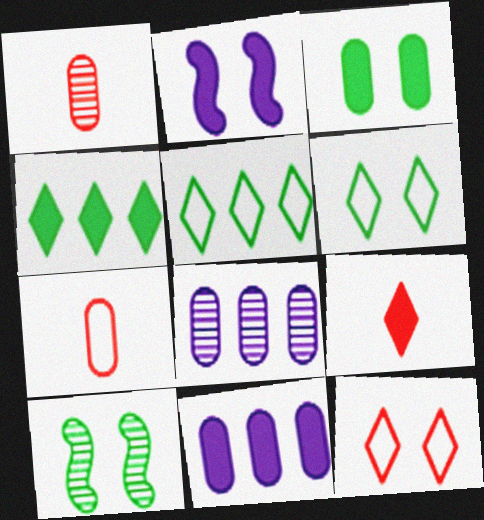[[1, 2, 5], 
[3, 6, 10], 
[3, 7, 8]]